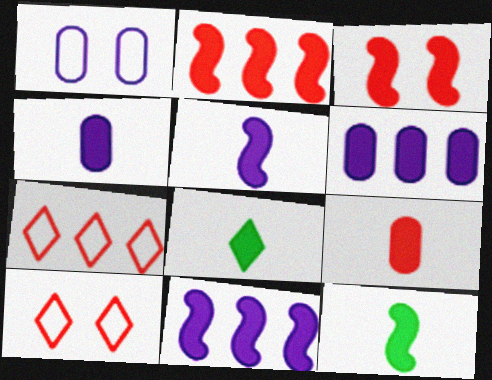[[3, 6, 8], 
[3, 11, 12], 
[5, 8, 9]]